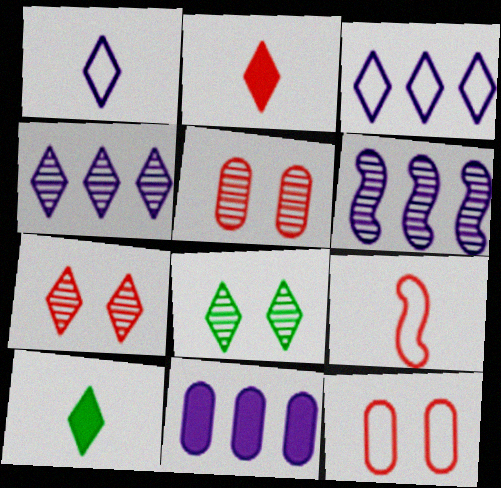[[2, 3, 8], 
[3, 6, 11], 
[3, 7, 10], 
[6, 10, 12], 
[8, 9, 11]]